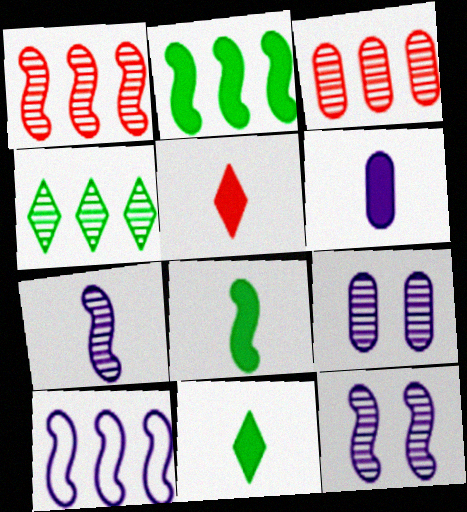[[1, 2, 10], 
[5, 6, 8]]